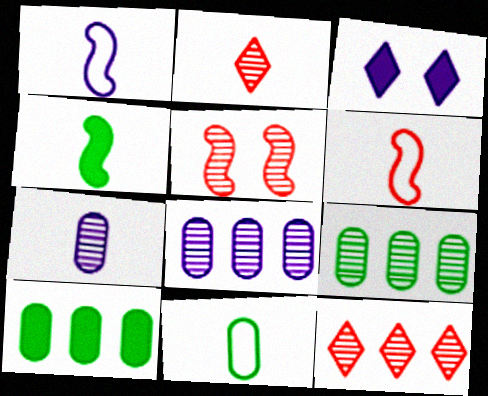[[1, 3, 8], 
[3, 6, 9]]